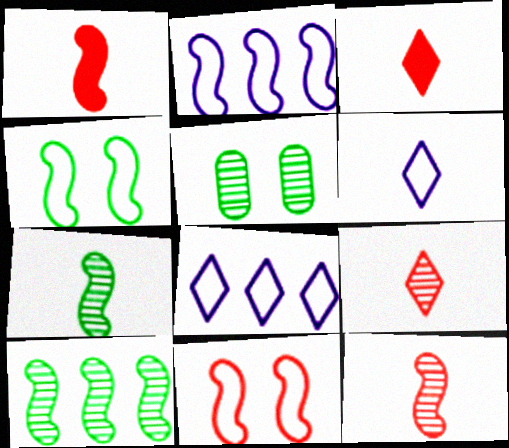[[1, 5, 8], 
[2, 3, 5]]